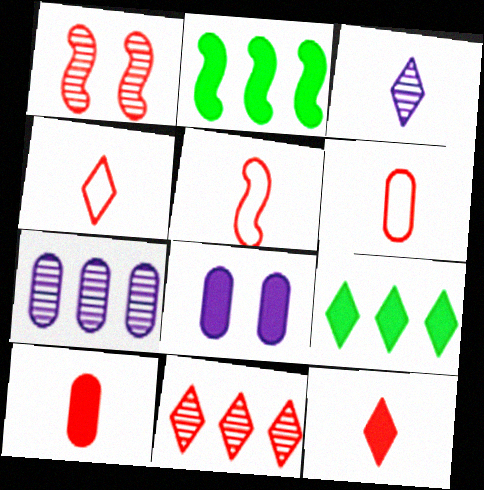[[2, 8, 12], 
[4, 5, 6]]